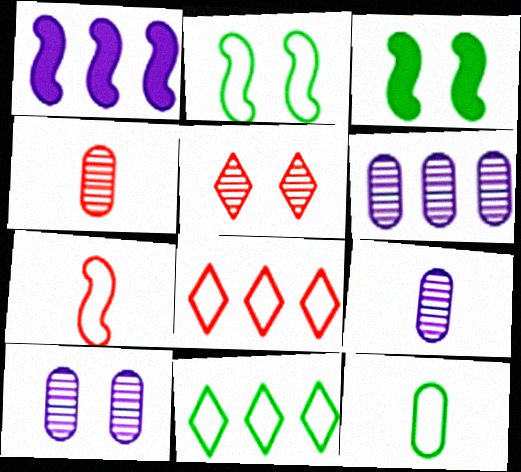[[1, 5, 12], 
[2, 11, 12], 
[3, 8, 9], 
[6, 9, 10]]